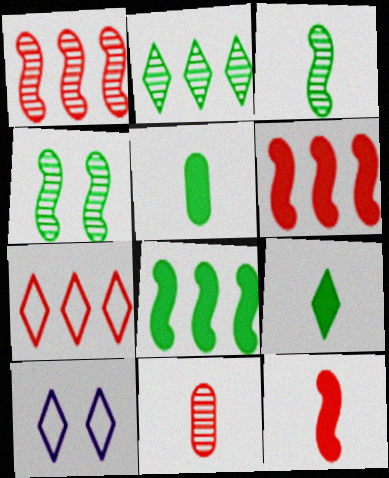[[1, 5, 10], 
[8, 10, 11]]